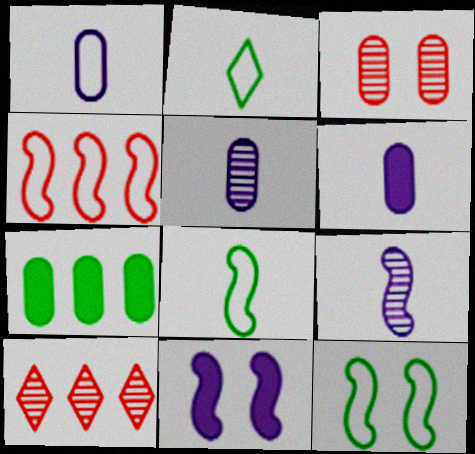[[1, 3, 7], 
[1, 5, 6], 
[6, 10, 12]]